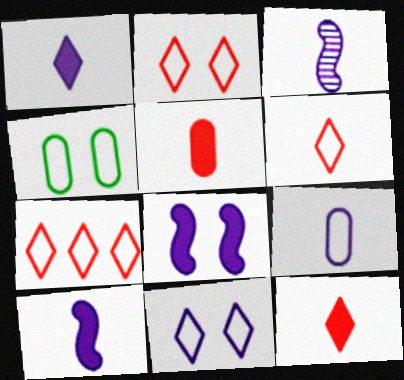[[1, 3, 9], 
[2, 6, 7]]